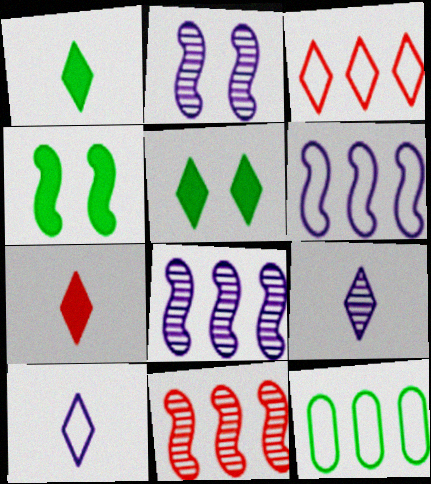[[2, 7, 12], 
[3, 5, 9], 
[3, 6, 12]]